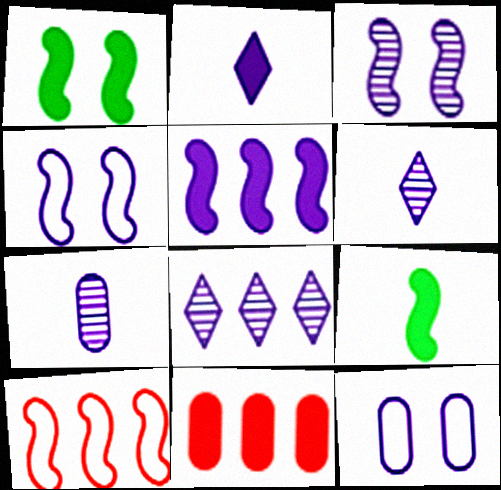[[1, 2, 11], 
[3, 7, 8], 
[3, 9, 10], 
[5, 6, 12]]